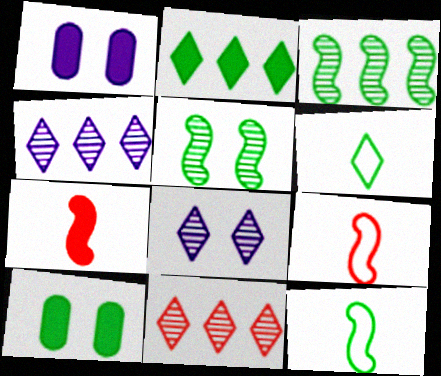[[1, 2, 7], 
[1, 11, 12], 
[3, 6, 10], 
[4, 9, 10]]